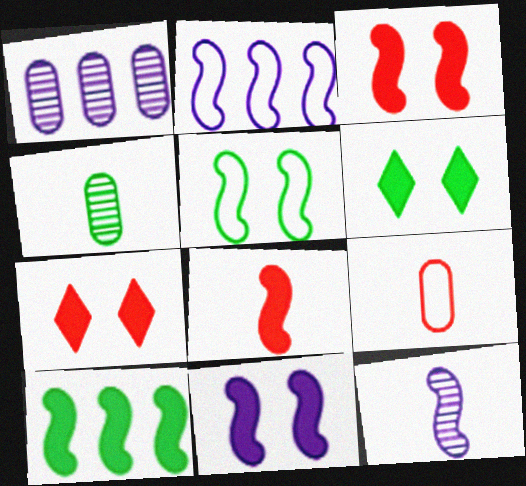[[2, 4, 7], 
[2, 11, 12], 
[8, 10, 11]]